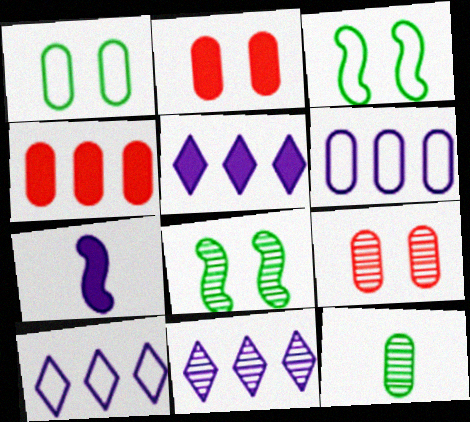[[2, 6, 12], 
[5, 10, 11]]